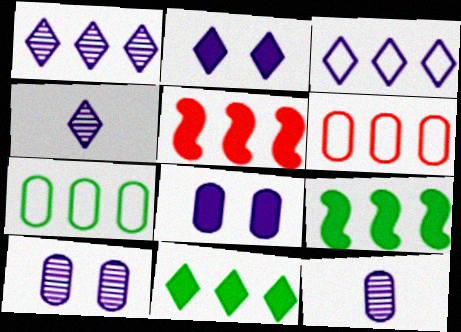[[1, 5, 7], 
[1, 6, 9], 
[2, 3, 4]]